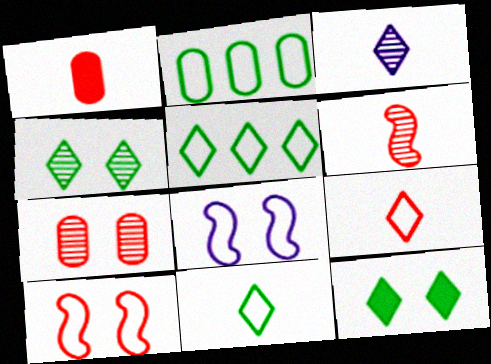[[1, 6, 9], 
[2, 8, 9], 
[7, 8, 12]]